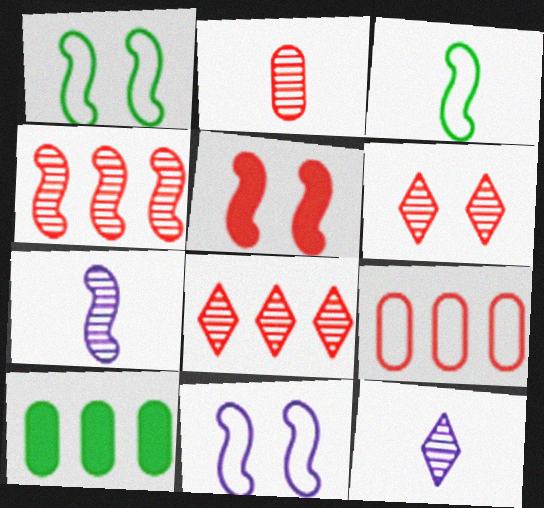[[2, 4, 6]]